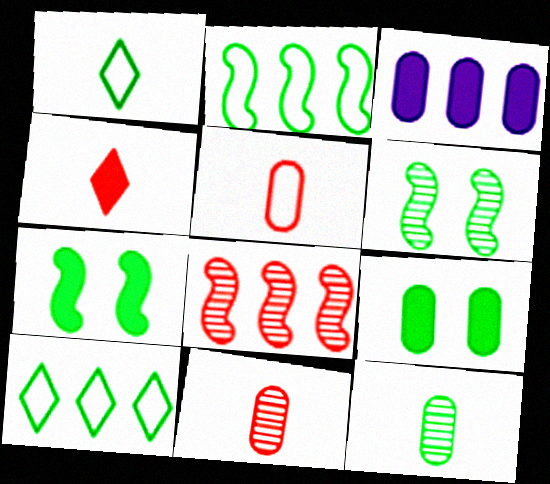[[3, 4, 7], 
[3, 8, 10], 
[7, 10, 12]]